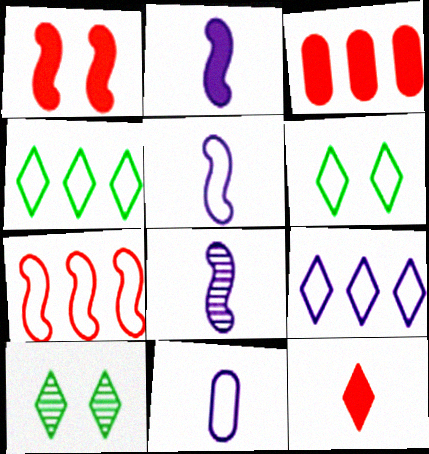[[1, 3, 12], 
[2, 5, 8], 
[3, 5, 10], 
[3, 6, 8], 
[6, 7, 11], 
[9, 10, 12]]